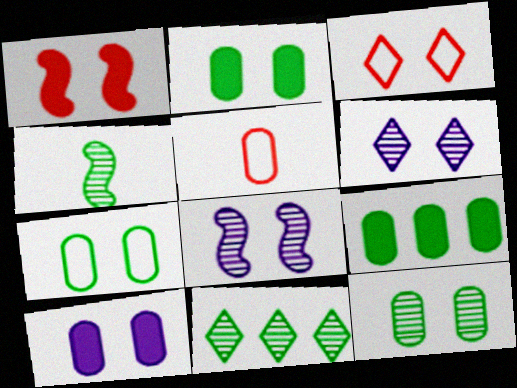[[1, 6, 7], 
[2, 3, 8], 
[2, 7, 12], 
[4, 11, 12]]